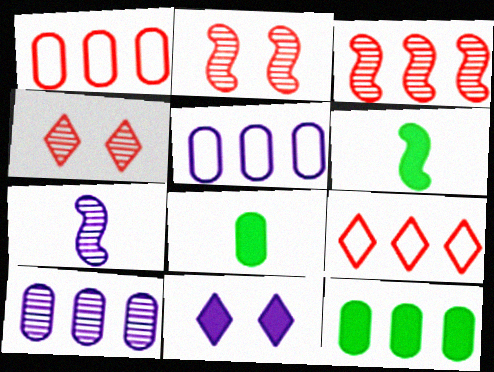[[1, 10, 12], 
[4, 5, 6], 
[5, 7, 11]]